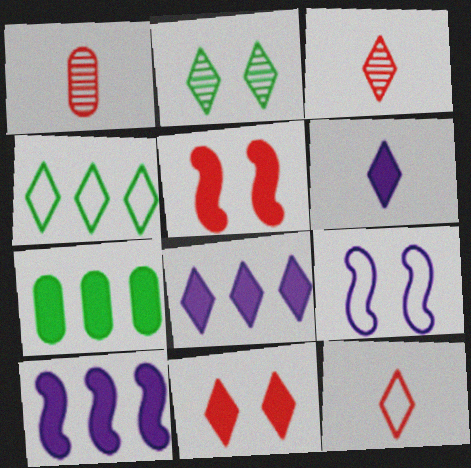[[2, 8, 12], 
[3, 7, 9], 
[5, 6, 7]]